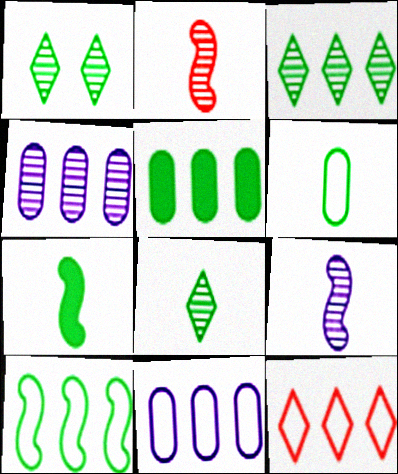[[1, 2, 4], 
[1, 3, 8], 
[3, 5, 10], 
[6, 7, 8], 
[10, 11, 12]]